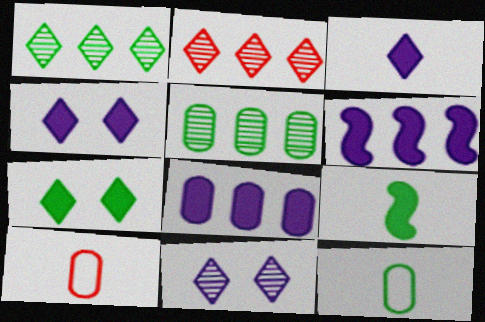[]